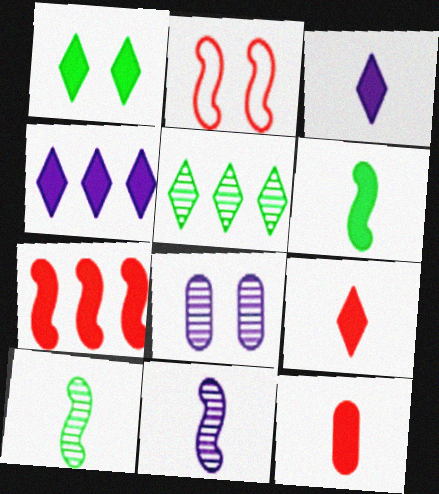[[1, 2, 8], 
[1, 4, 9], 
[3, 6, 12]]